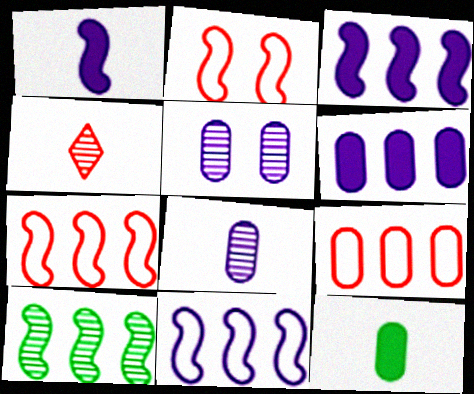[[1, 2, 10], 
[3, 7, 10], 
[4, 5, 10], 
[5, 9, 12]]